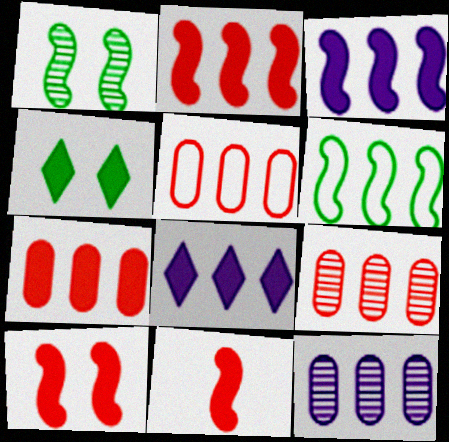[[2, 10, 11], 
[5, 7, 9], 
[6, 8, 9]]